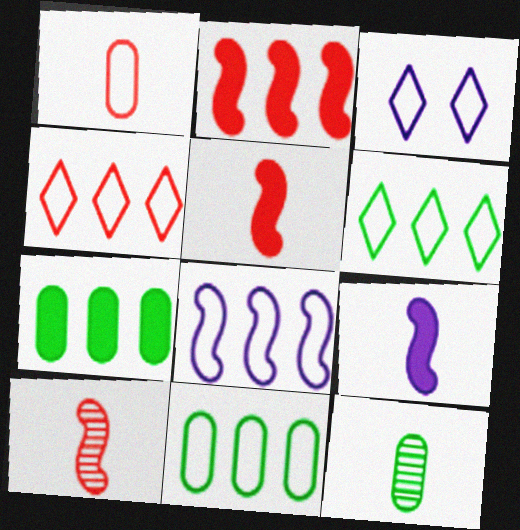[[2, 3, 12], 
[3, 7, 10], 
[4, 8, 11]]